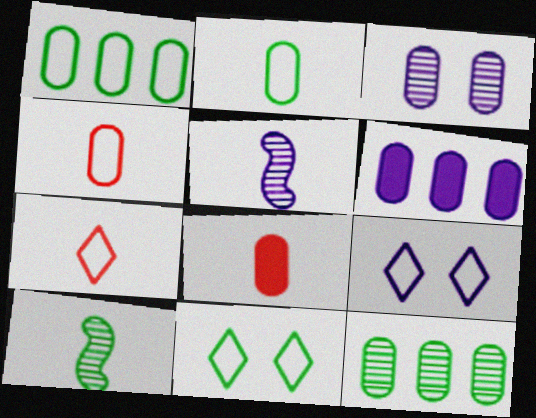[[1, 3, 8], 
[5, 6, 9]]